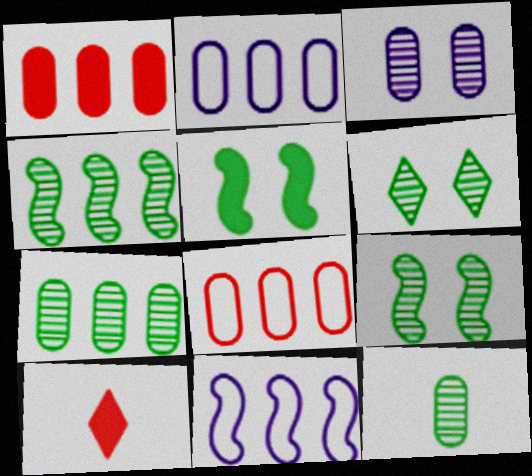[[1, 2, 7], 
[2, 9, 10], 
[4, 6, 12]]